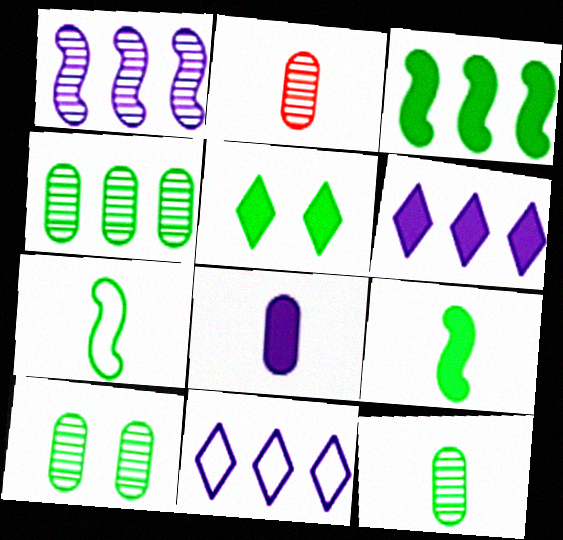[[4, 5, 7], 
[4, 10, 12]]